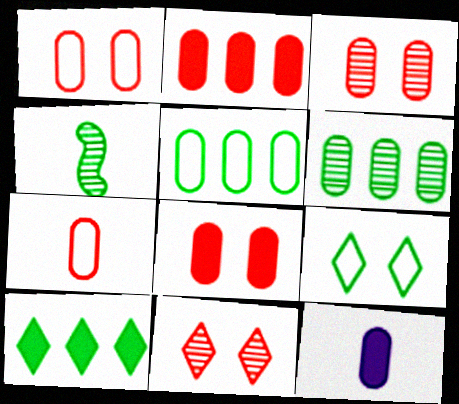[[1, 3, 8], 
[1, 6, 12], 
[2, 3, 7], 
[3, 5, 12]]